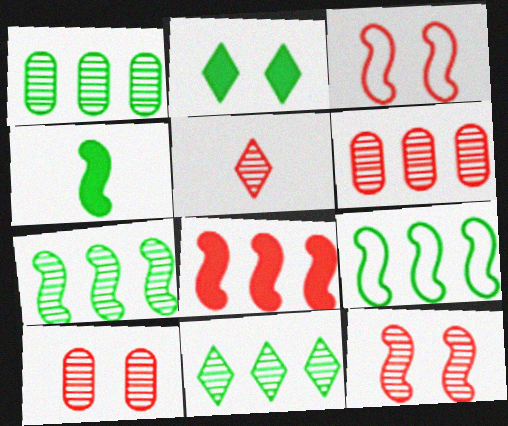[[1, 7, 11], 
[5, 6, 12]]